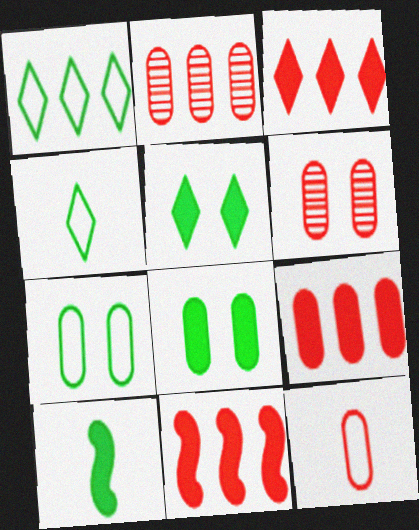[[3, 9, 11], 
[6, 9, 12]]